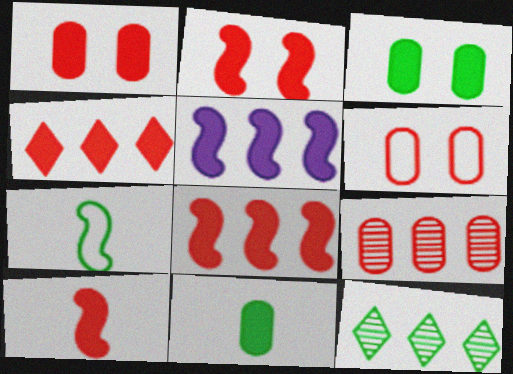[[1, 4, 10], 
[2, 8, 10], 
[3, 7, 12]]